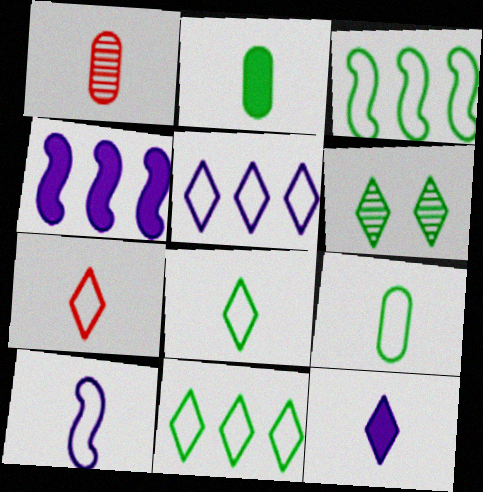[[2, 3, 6], 
[7, 9, 10]]